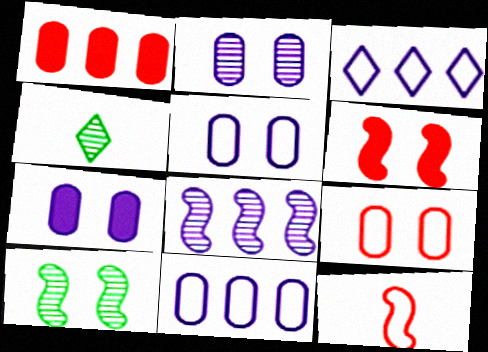[[2, 5, 7], 
[4, 6, 11]]